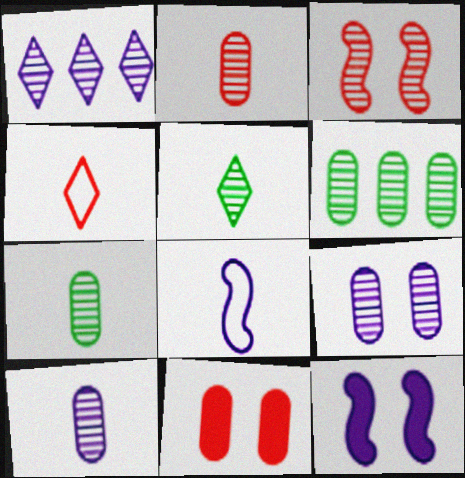[[1, 3, 7], 
[2, 6, 9], 
[2, 7, 10], 
[4, 6, 12]]